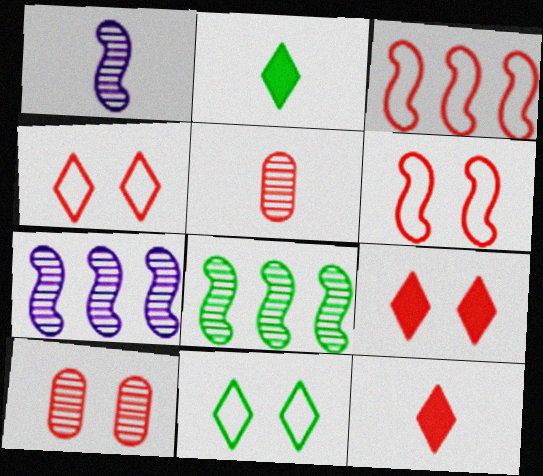[[3, 5, 9], 
[3, 10, 12], 
[6, 9, 10]]